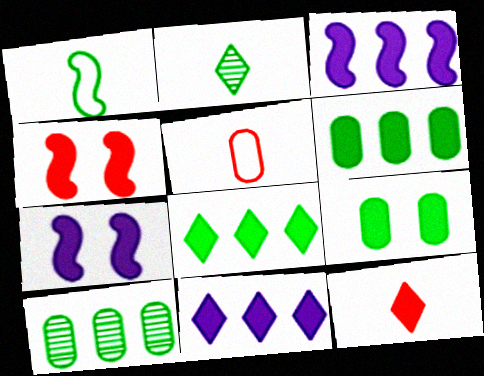[[3, 9, 12], 
[6, 7, 12]]